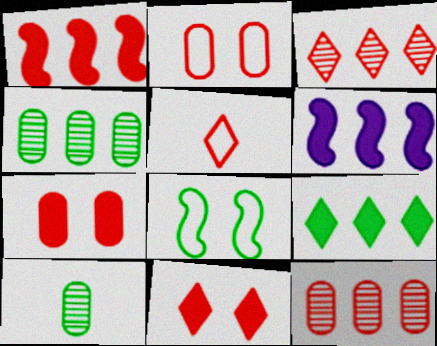[[3, 5, 11], 
[8, 9, 10]]